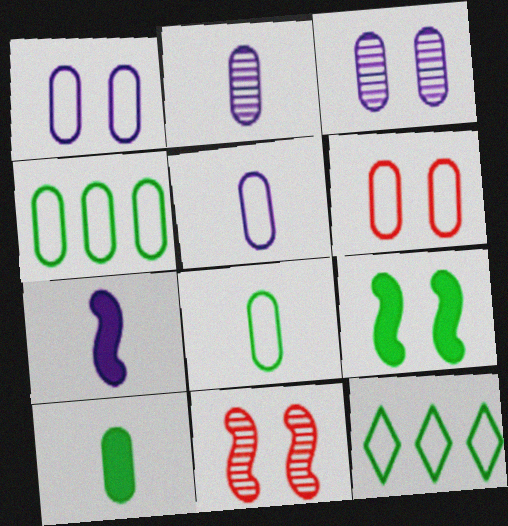[[4, 5, 6]]